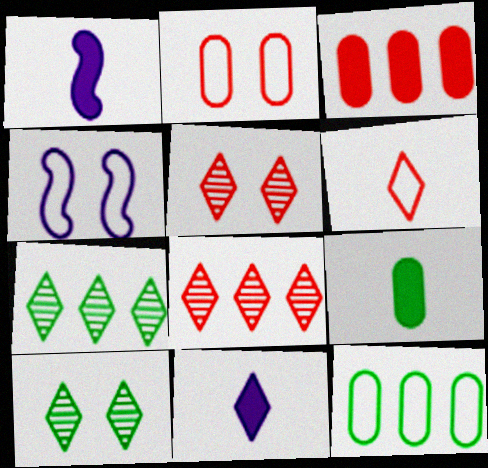[[1, 2, 7], 
[1, 5, 12], 
[4, 6, 12], 
[4, 8, 9]]